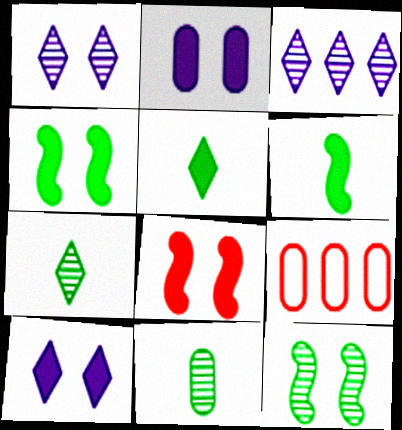[[1, 6, 9], 
[2, 9, 11]]